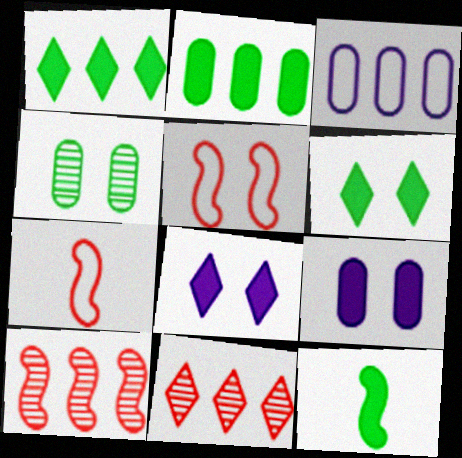[[1, 3, 10], 
[2, 6, 12], 
[4, 5, 8]]